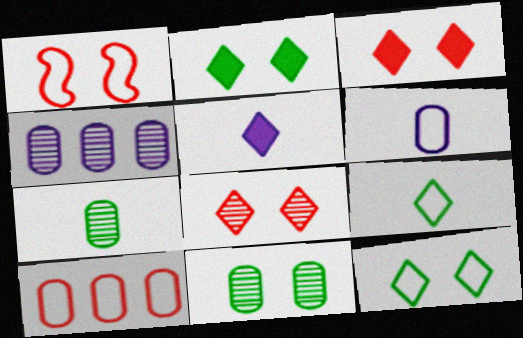[]